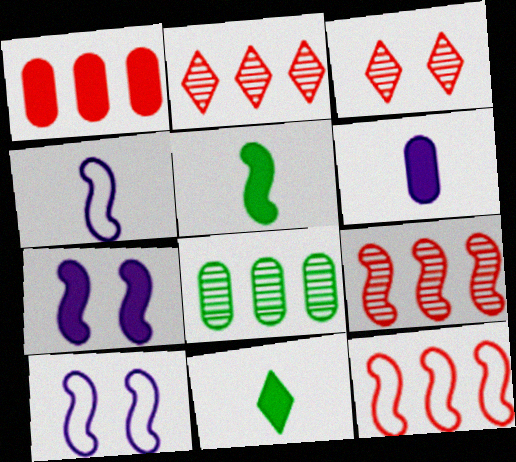[[1, 2, 12], 
[1, 7, 11], 
[5, 9, 10]]